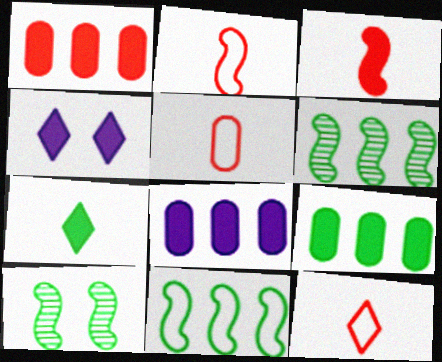[[1, 8, 9], 
[2, 5, 12], 
[3, 4, 9], 
[4, 5, 6], 
[8, 10, 12]]